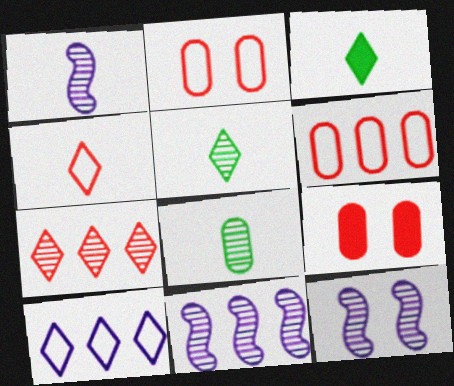[[1, 11, 12], 
[2, 3, 11], 
[3, 6, 12], 
[7, 8, 12]]